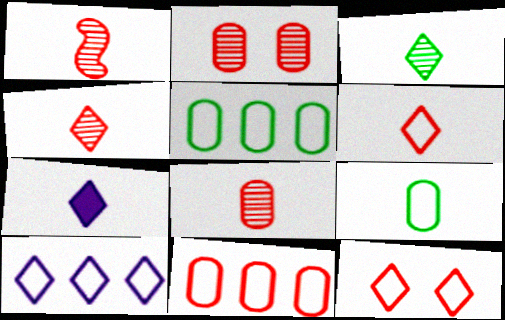[[1, 4, 8], 
[1, 7, 9], 
[3, 6, 7]]